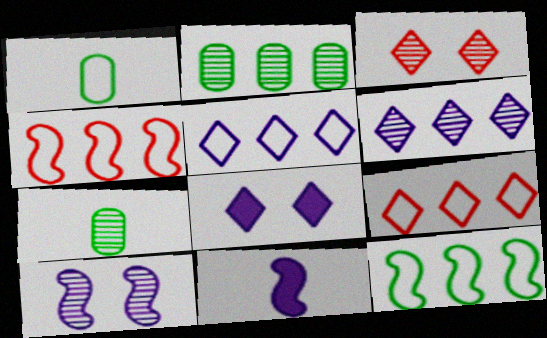[[4, 7, 8]]